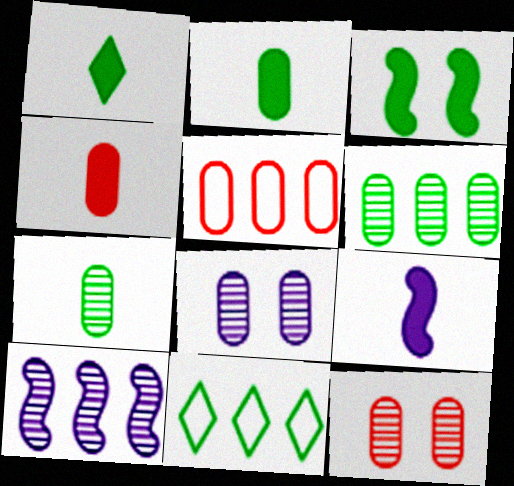[[1, 4, 9], 
[2, 5, 8], 
[3, 7, 11], 
[4, 5, 12], 
[9, 11, 12]]